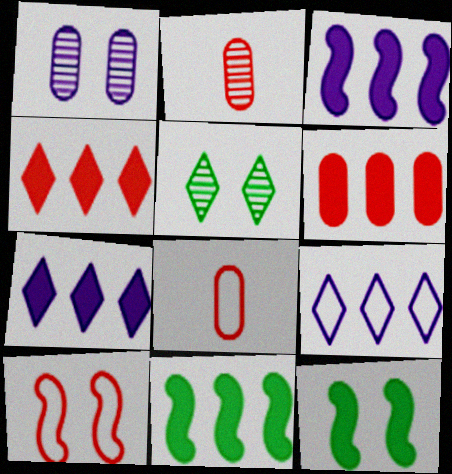[[2, 4, 10], 
[2, 9, 12], 
[3, 5, 8], 
[6, 7, 11]]